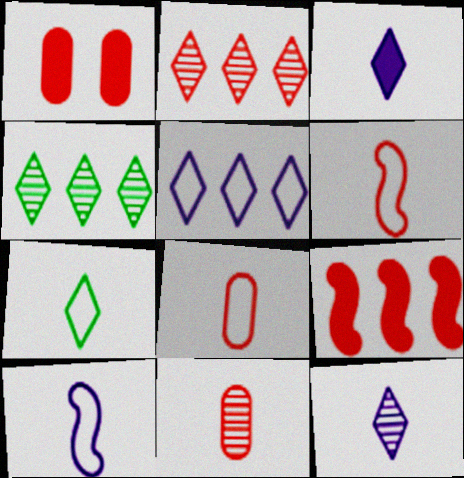[[1, 2, 6], 
[1, 4, 10], 
[7, 8, 10]]